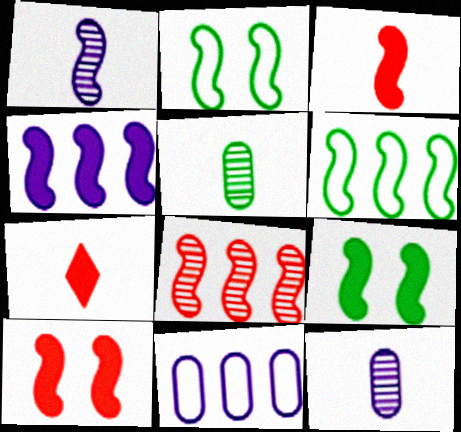[[1, 6, 10], 
[3, 4, 9], 
[4, 6, 8]]